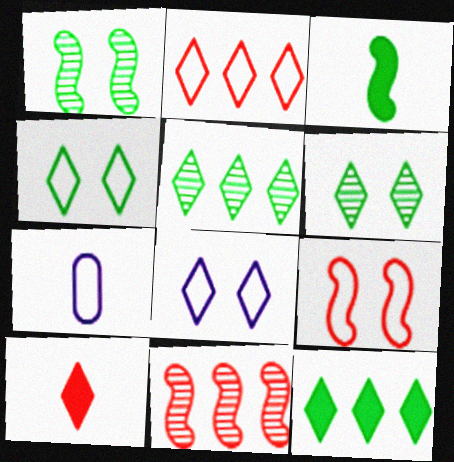[[5, 8, 10]]